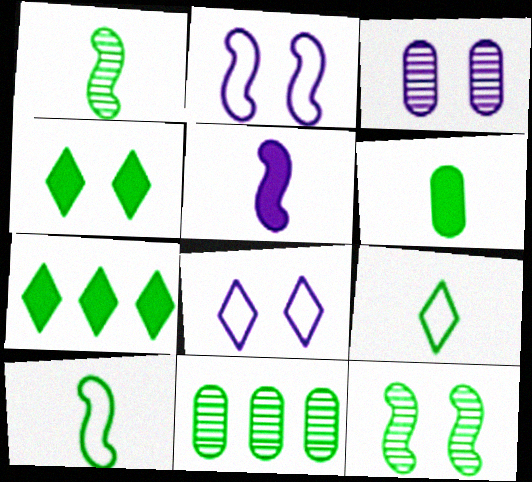[[1, 6, 9], 
[4, 10, 11]]